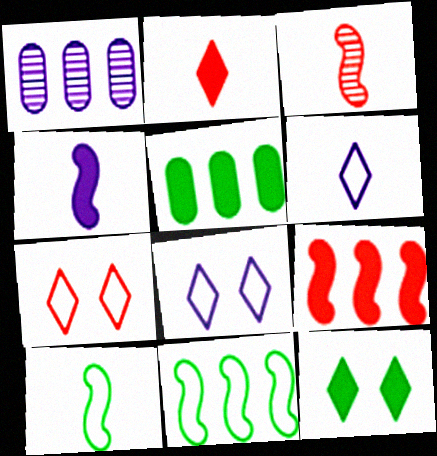[[1, 4, 8], 
[3, 4, 10], 
[3, 5, 8]]